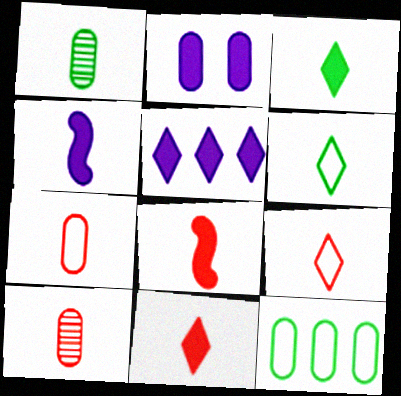[[1, 4, 9], 
[2, 4, 5], 
[2, 10, 12], 
[4, 6, 10], 
[8, 9, 10]]